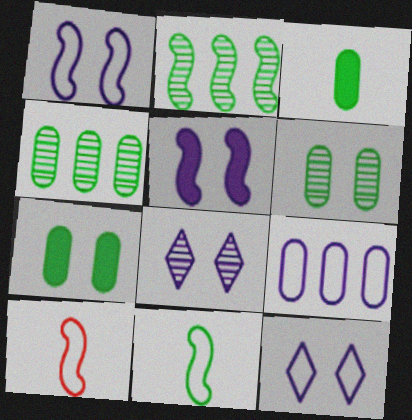[[2, 5, 10]]